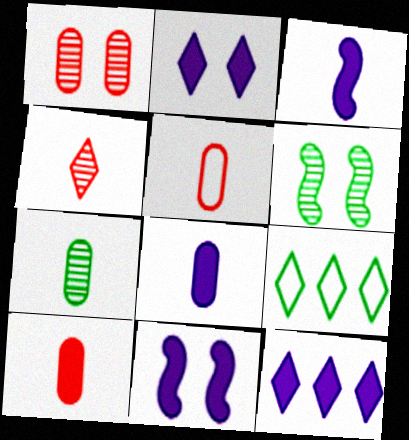[[1, 3, 9], 
[2, 4, 9], 
[5, 6, 12], 
[5, 7, 8], 
[8, 11, 12]]